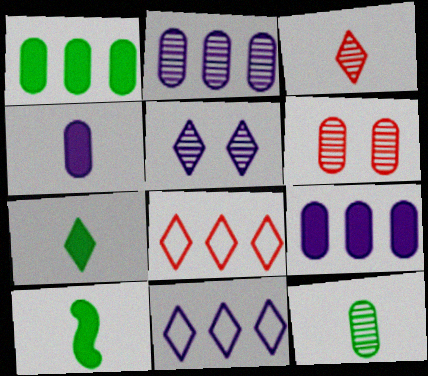[[2, 6, 12], 
[5, 7, 8], 
[6, 10, 11]]